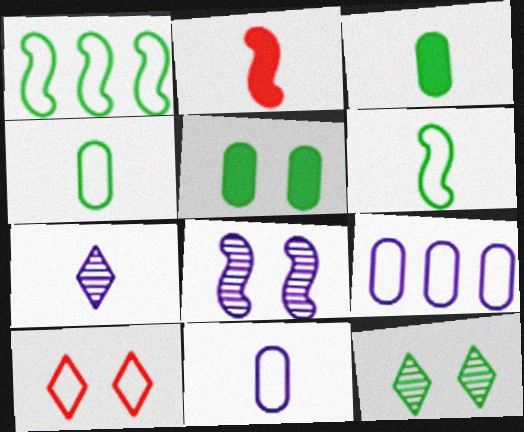[[1, 2, 8], 
[1, 3, 12], 
[1, 10, 11], 
[2, 4, 7], 
[2, 9, 12], 
[5, 8, 10], 
[6, 9, 10]]